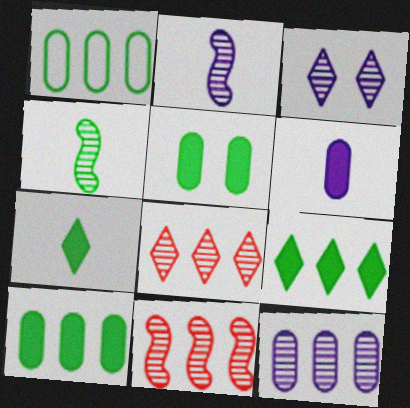[[2, 3, 12]]